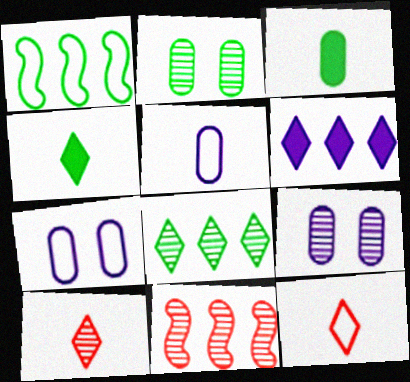[[1, 2, 4], 
[1, 7, 12], 
[4, 7, 11]]